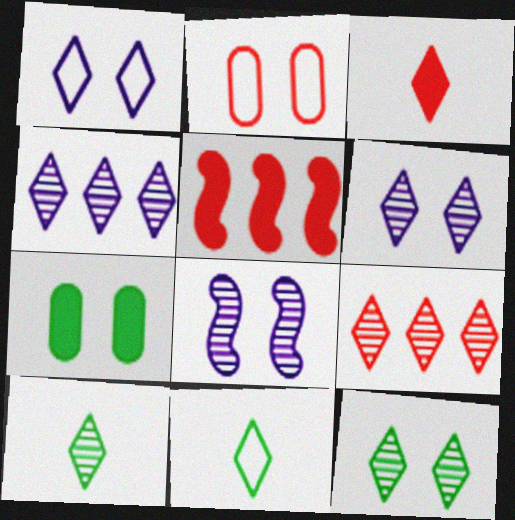[[6, 9, 10]]